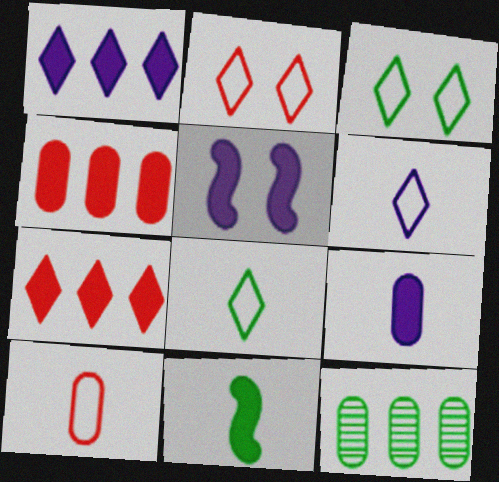[[1, 5, 9], 
[3, 11, 12]]